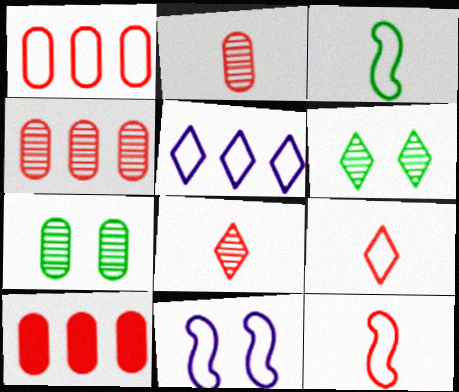[[1, 4, 10]]